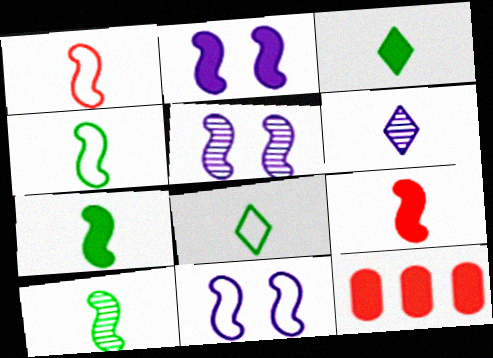[[2, 3, 12], 
[2, 5, 11], 
[4, 7, 10], 
[5, 8, 12]]